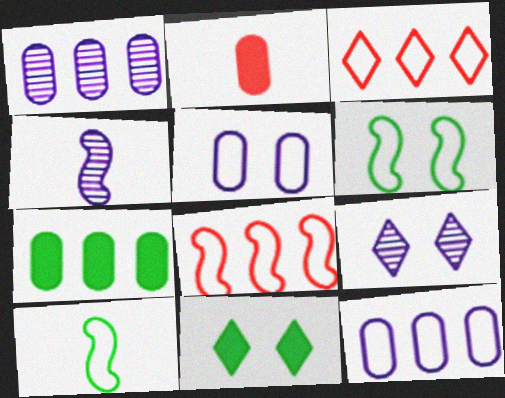[[1, 4, 9], 
[3, 5, 10]]